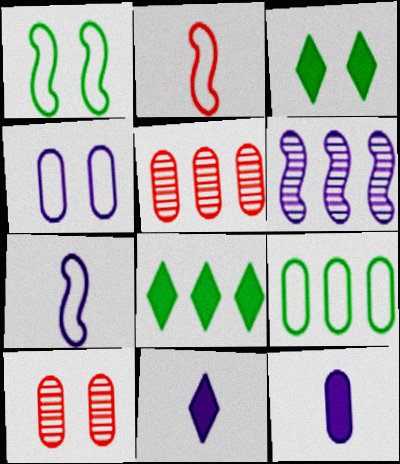[[1, 5, 11], 
[3, 5, 7], 
[4, 6, 11], 
[7, 8, 10], 
[9, 10, 12]]